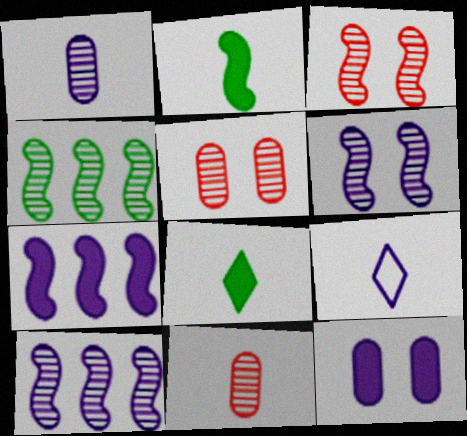[[2, 9, 11], 
[9, 10, 12]]